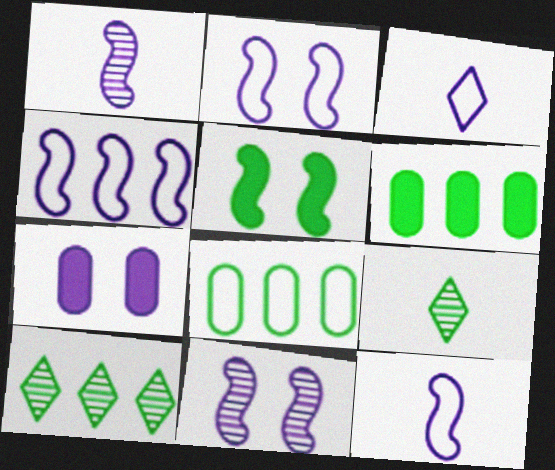[[2, 4, 12], 
[5, 8, 9]]